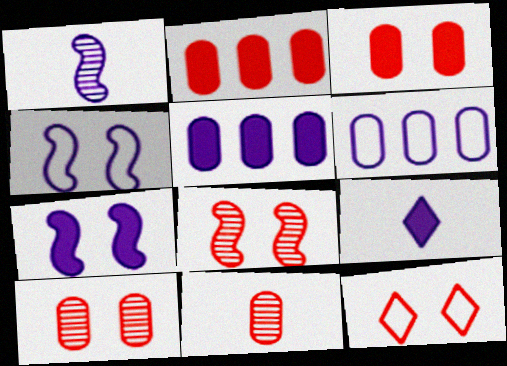[[3, 8, 12], 
[5, 7, 9]]